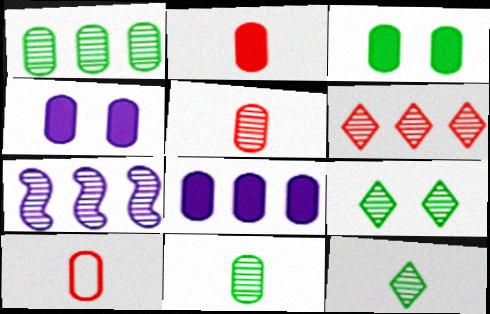[[1, 4, 10], 
[1, 6, 7], 
[2, 3, 8], 
[2, 5, 10], 
[5, 7, 9]]